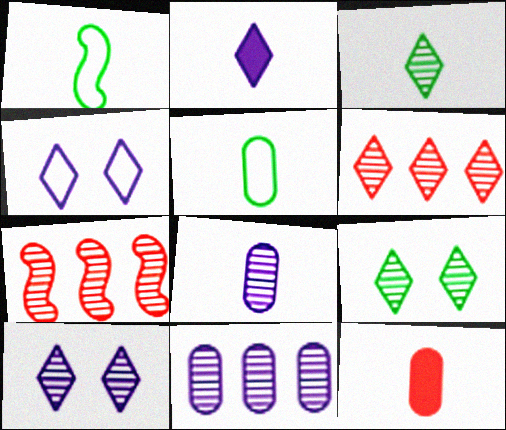[[3, 6, 10], 
[5, 8, 12], 
[7, 8, 9]]